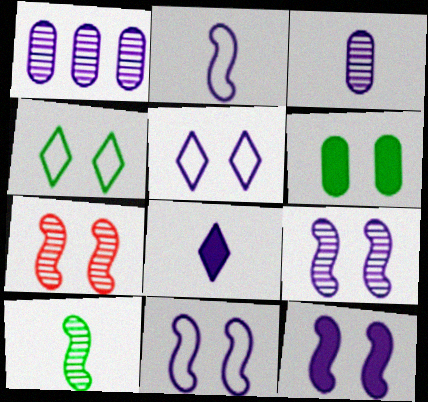[[1, 8, 11], 
[2, 3, 8], 
[5, 6, 7], 
[9, 11, 12]]